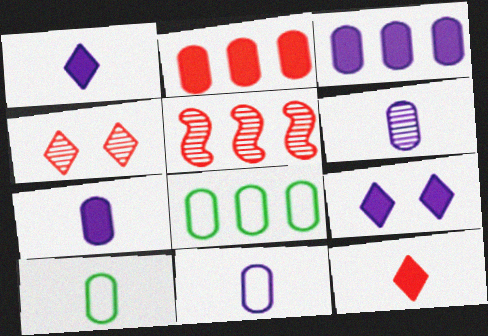[[5, 9, 10], 
[6, 7, 11]]